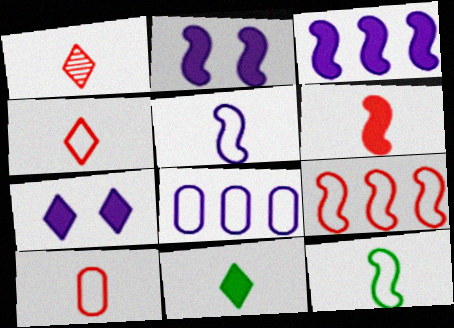[[1, 6, 10]]